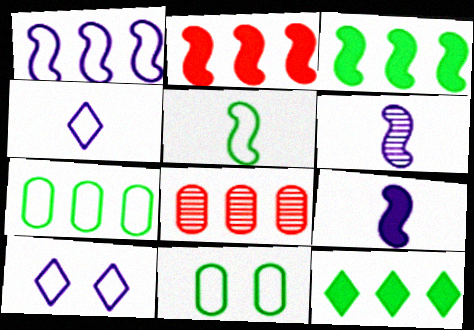[[1, 8, 12]]